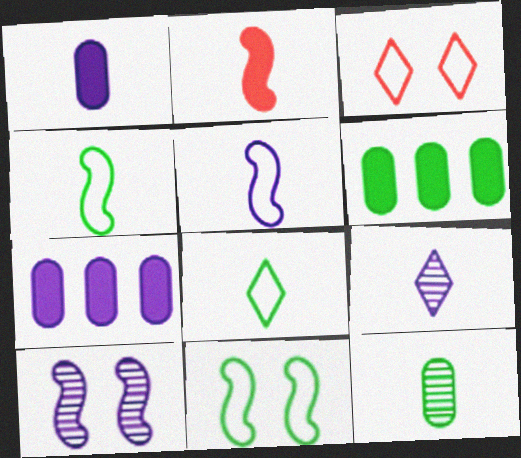[[1, 5, 9]]